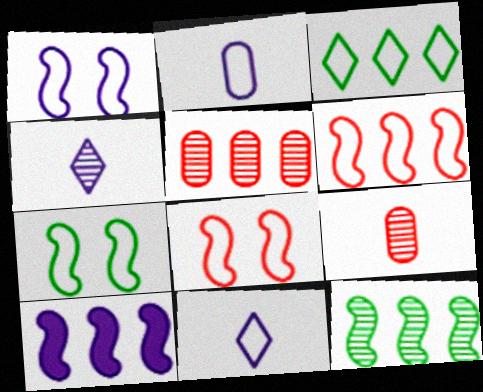[[1, 7, 8], 
[2, 3, 8], 
[3, 5, 10], 
[6, 10, 12]]